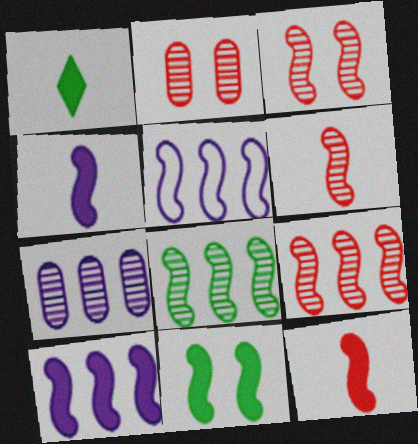[[1, 2, 5], 
[3, 6, 9], 
[5, 6, 11], 
[10, 11, 12]]